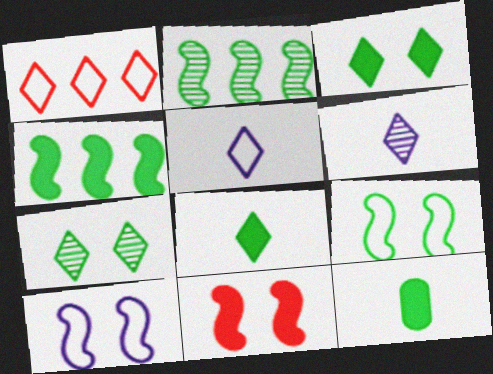[[1, 3, 6], 
[3, 4, 12]]